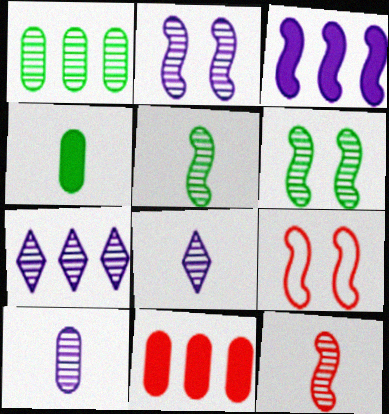[[2, 7, 10], 
[3, 5, 9], 
[4, 7, 9]]